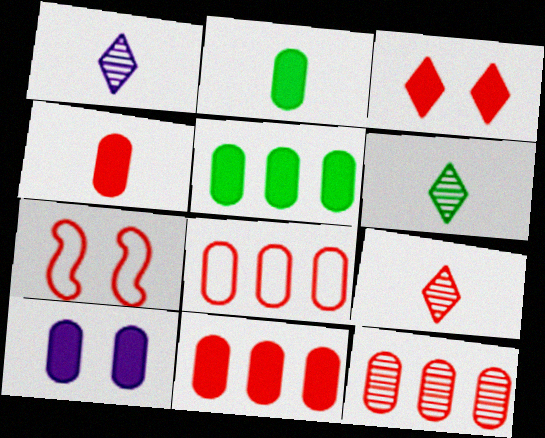[[1, 5, 7], 
[1, 6, 9], 
[2, 10, 11], 
[4, 5, 10], 
[7, 9, 11], 
[8, 11, 12]]